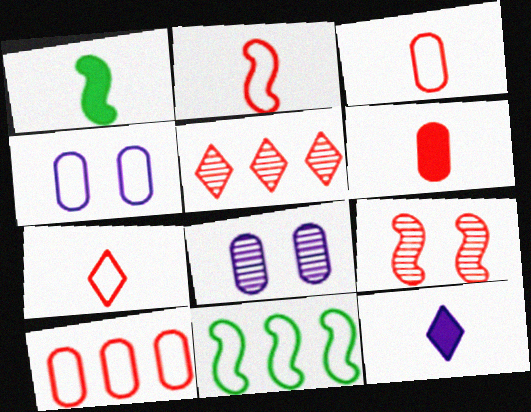[[1, 4, 5], 
[1, 6, 12], 
[2, 3, 7], 
[4, 7, 11]]